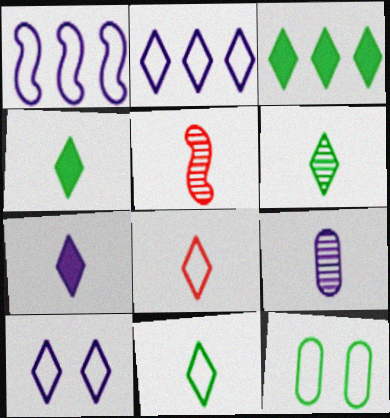[[1, 8, 12], 
[4, 6, 11], 
[5, 6, 9], 
[6, 7, 8]]